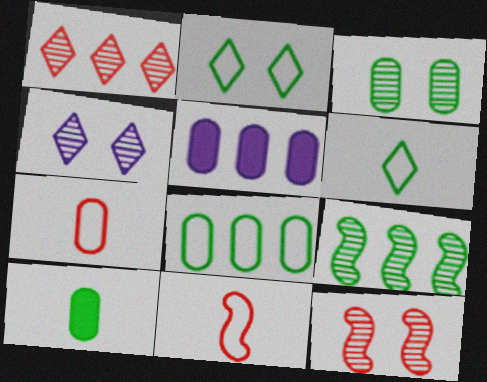[[2, 9, 10], 
[3, 4, 12], 
[3, 5, 7], 
[3, 8, 10], 
[5, 6, 12]]